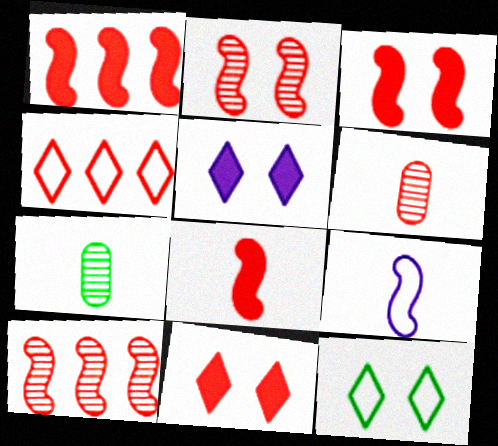[[1, 3, 8], 
[3, 4, 6]]